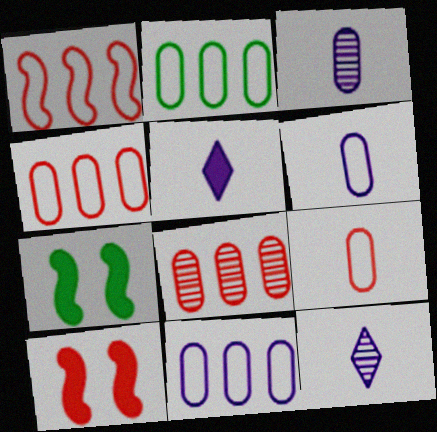[[2, 4, 11], 
[2, 10, 12], 
[4, 7, 12]]